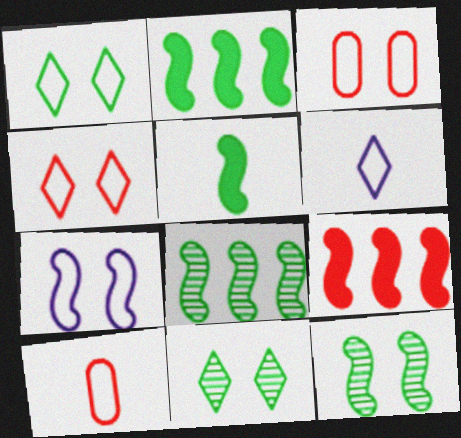[[1, 3, 7]]